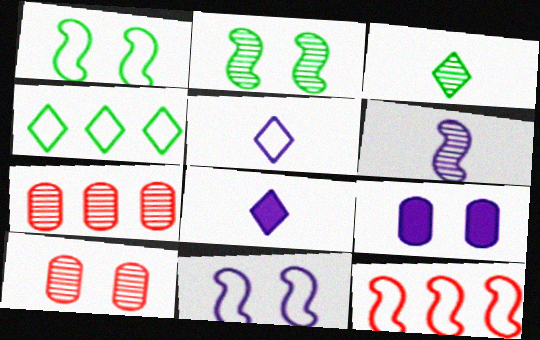[[1, 7, 8], 
[3, 9, 12]]